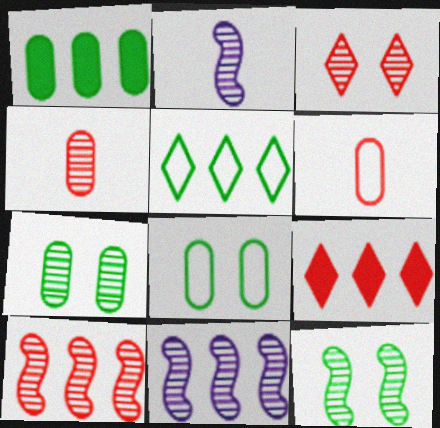[[2, 8, 9], 
[2, 10, 12], 
[3, 4, 10]]